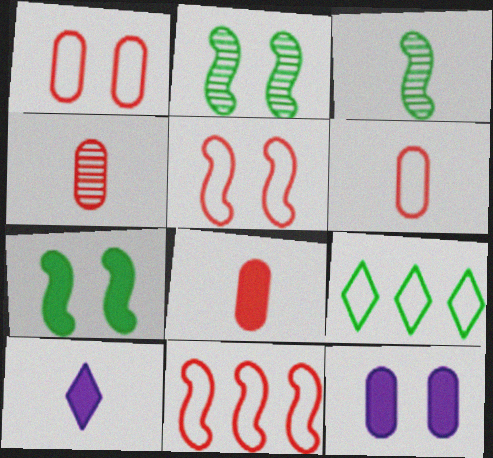[[3, 6, 10], 
[4, 6, 8]]